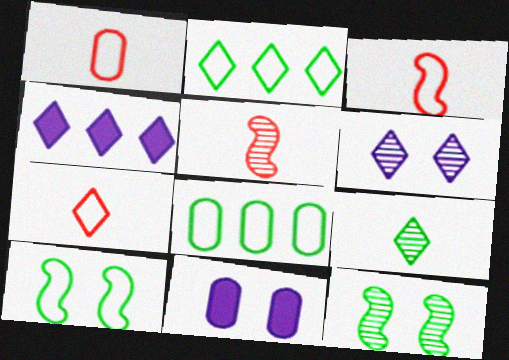[[1, 3, 7], 
[1, 4, 12], 
[2, 5, 11]]